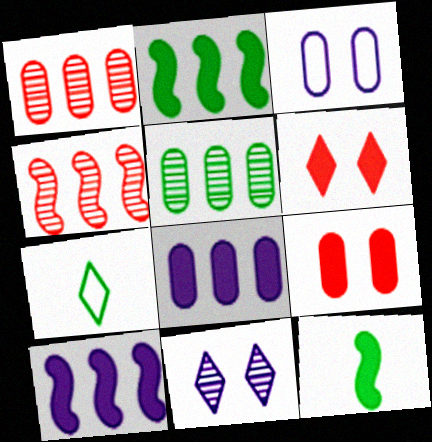[[6, 8, 12]]